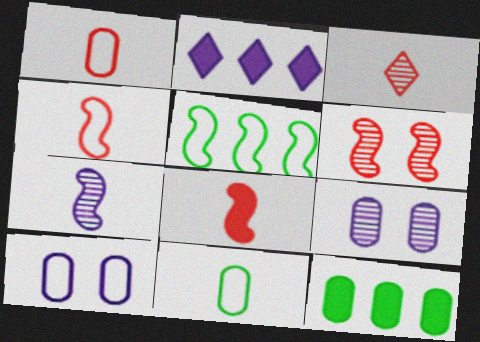[[1, 3, 8], 
[1, 9, 12], 
[2, 6, 11], 
[2, 7, 10]]